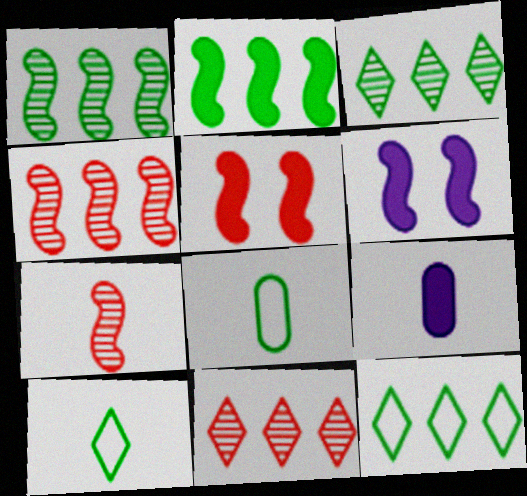[[6, 8, 11], 
[7, 9, 10]]